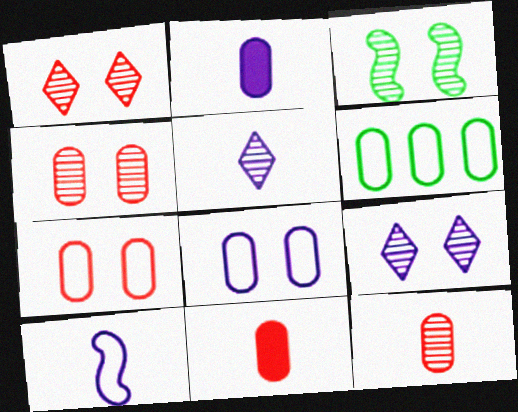[[2, 4, 6], 
[2, 5, 10], 
[3, 4, 9]]